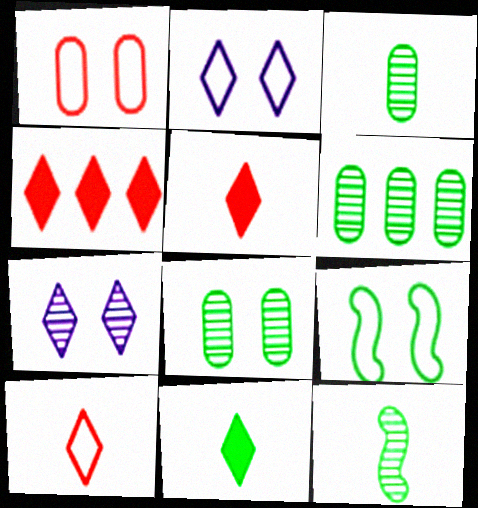[[1, 2, 9], 
[3, 6, 8], 
[6, 9, 11]]